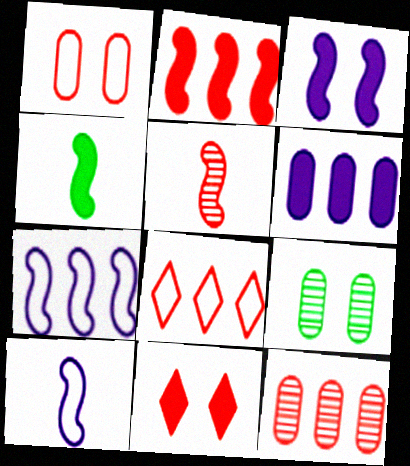[[2, 3, 4], 
[2, 8, 12], 
[4, 5, 10], 
[4, 6, 11]]